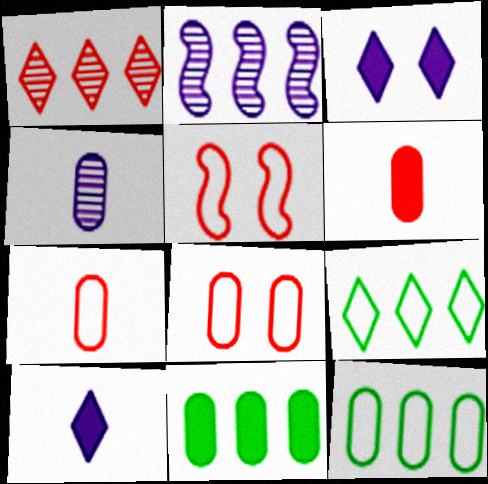[[1, 5, 6], 
[4, 8, 11]]